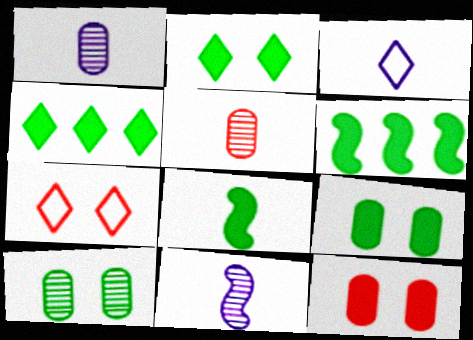[[1, 6, 7], 
[3, 5, 8], 
[4, 8, 9]]